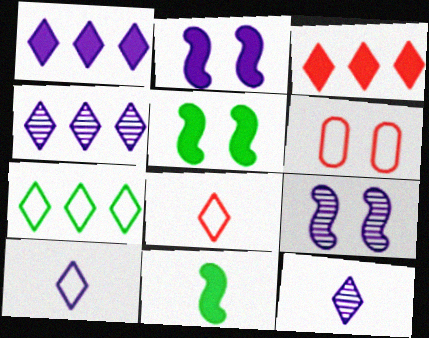[[3, 4, 7], 
[4, 6, 11]]